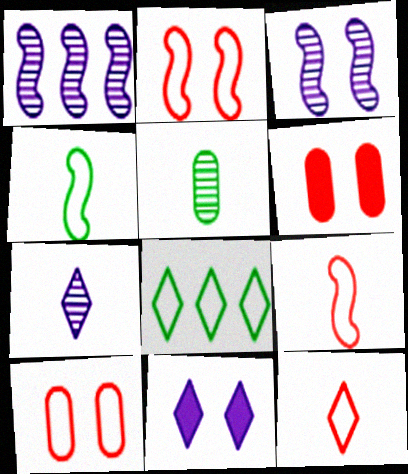[]